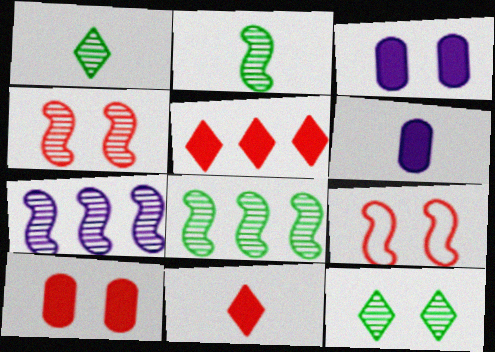[[2, 4, 7], 
[3, 9, 12]]